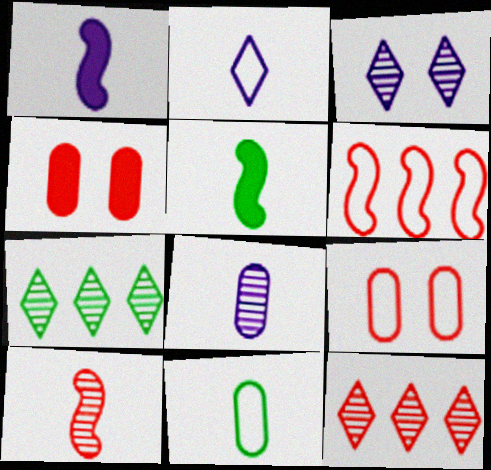[[1, 2, 8], 
[1, 7, 9]]